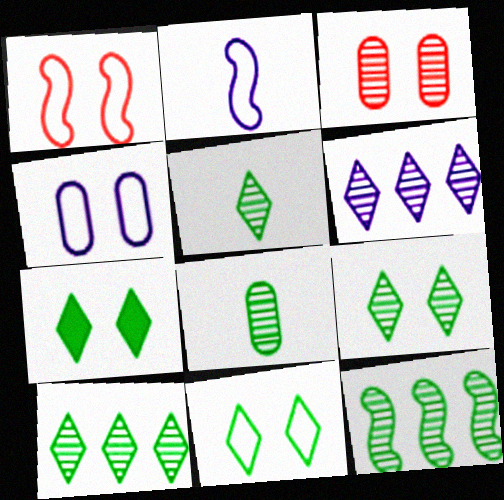[[1, 4, 11], 
[5, 9, 10], 
[7, 9, 11], 
[8, 9, 12]]